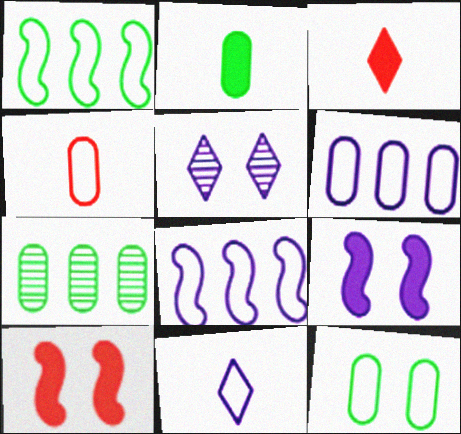[[2, 7, 12], 
[4, 6, 12], 
[5, 10, 12], 
[7, 10, 11]]